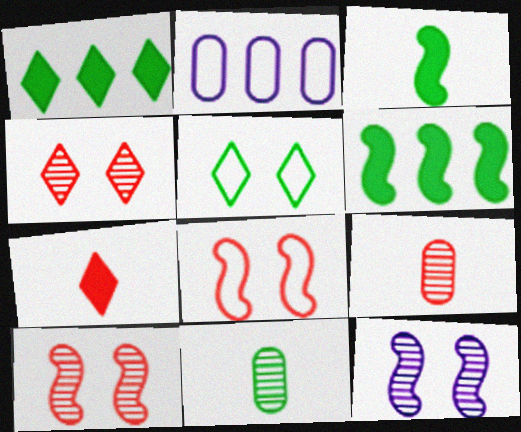[[2, 3, 4], 
[5, 6, 11]]